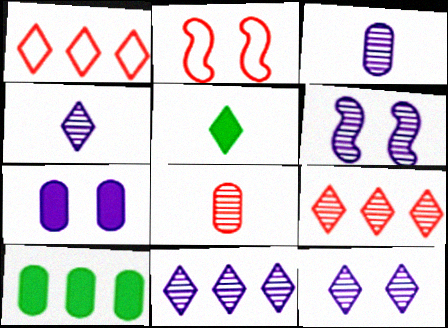[[1, 5, 12], 
[2, 4, 10], 
[3, 6, 11], 
[4, 11, 12]]